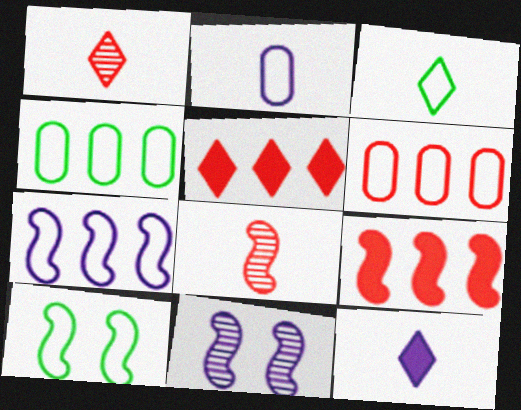[[1, 3, 12], 
[3, 4, 10]]